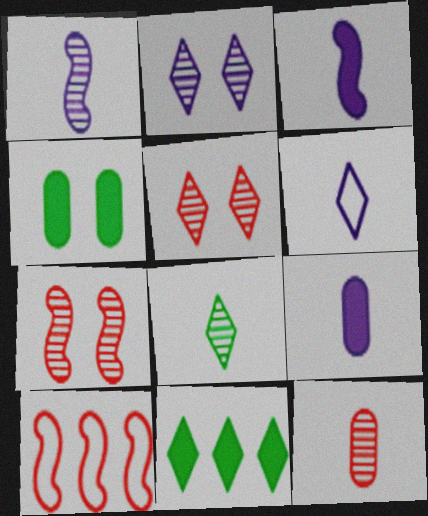[[1, 6, 9], 
[1, 8, 12], 
[5, 6, 11]]